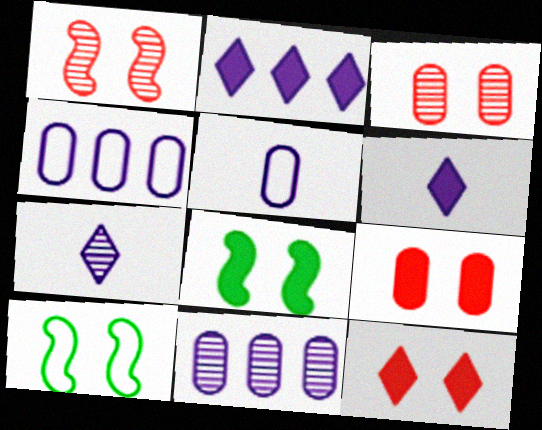[]